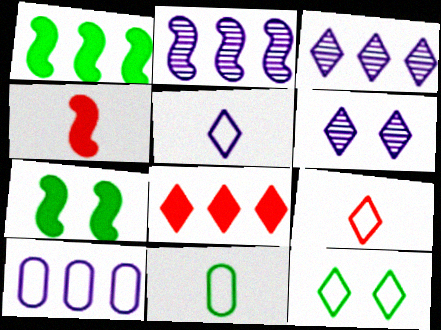[]